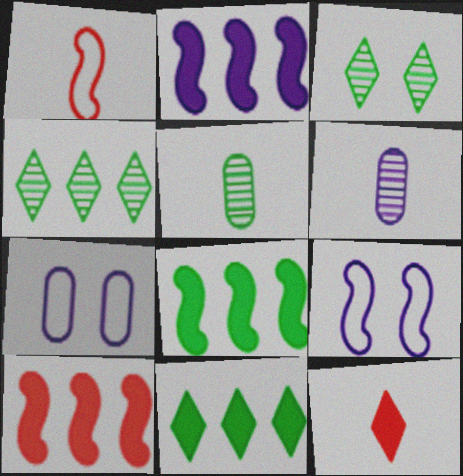[[2, 8, 10]]